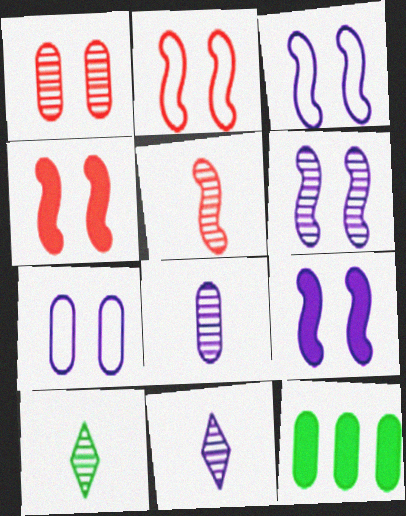[[2, 11, 12], 
[3, 6, 9], 
[5, 8, 10]]